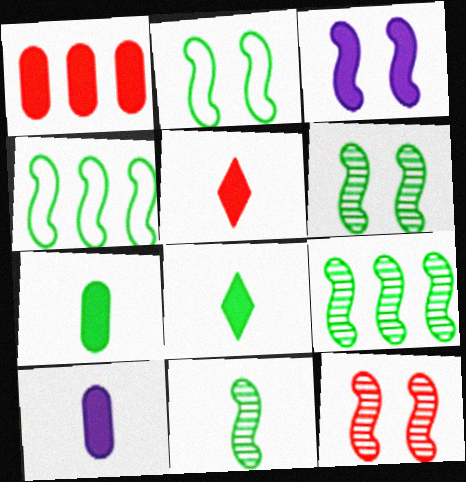[[1, 3, 8], 
[2, 3, 12], 
[6, 9, 11]]